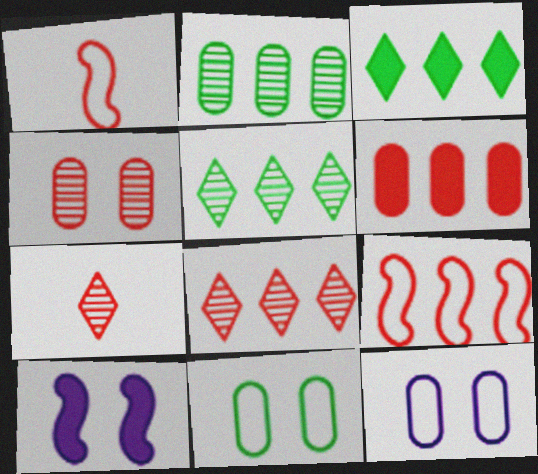[[6, 8, 9]]